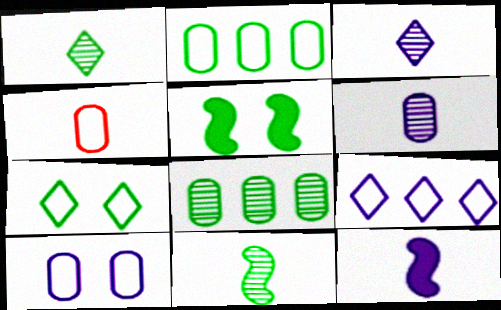[[1, 2, 5], 
[1, 4, 12], 
[2, 4, 10]]